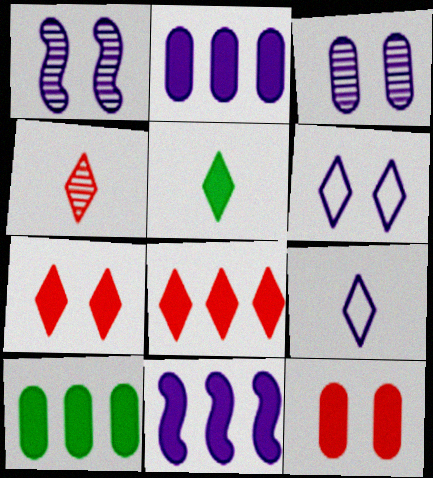[[1, 2, 9], 
[3, 9, 11], 
[4, 5, 9], 
[5, 11, 12], 
[8, 10, 11]]